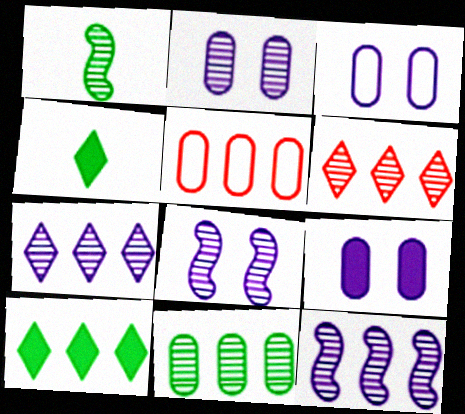[[1, 2, 6], 
[2, 3, 9], 
[4, 5, 8], 
[5, 10, 12], 
[6, 11, 12]]